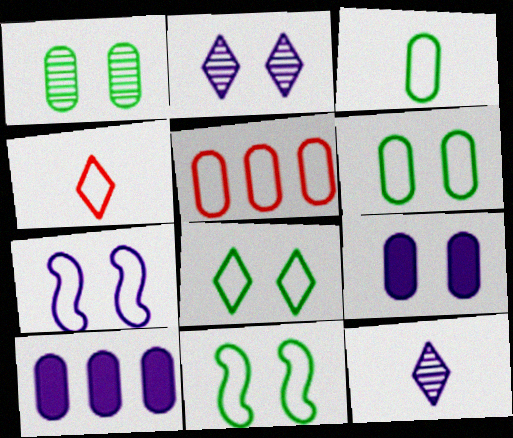[[2, 7, 9], 
[6, 8, 11], 
[7, 10, 12]]